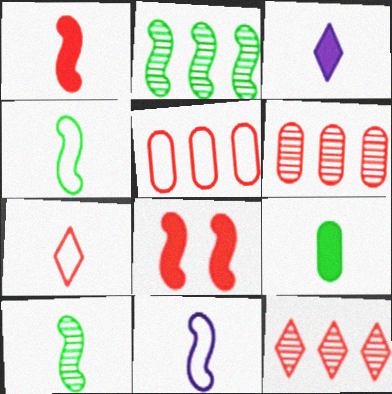[[1, 3, 9], 
[1, 10, 11], 
[2, 8, 11], 
[6, 7, 8]]